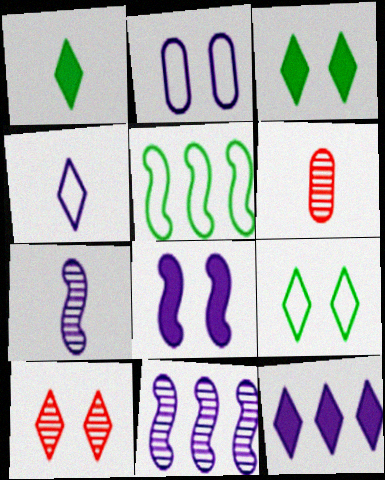[[2, 7, 12]]